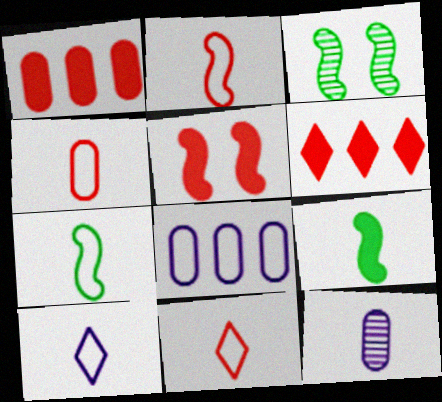[[1, 3, 10], 
[2, 4, 11], 
[4, 7, 10], 
[9, 11, 12]]